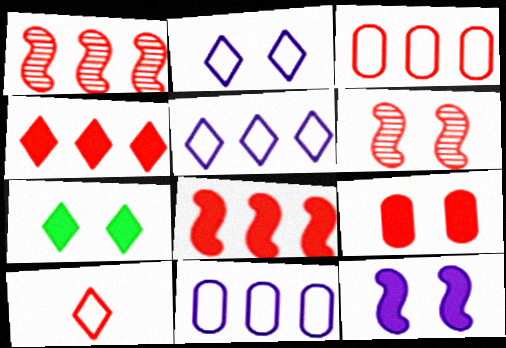[[1, 3, 4], 
[1, 9, 10], 
[7, 9, 12]]